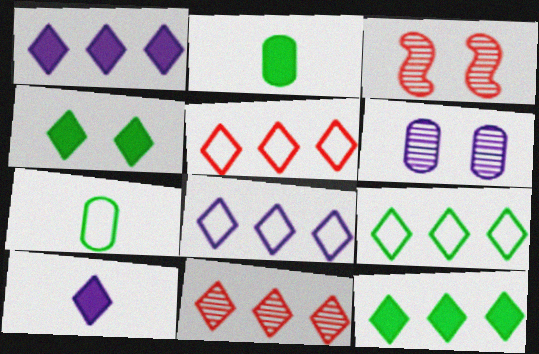[[1, 3, 7], 
[1, 9, 11], 
[2, 3, 8], 
[5, 8, 9], 
[8, 11, 12]]